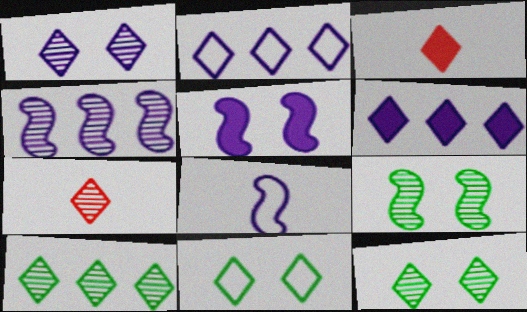[[1, 7, 10], 
[2, 3, 12], 
[4, 5, 8], 
[6, 7, 11]]